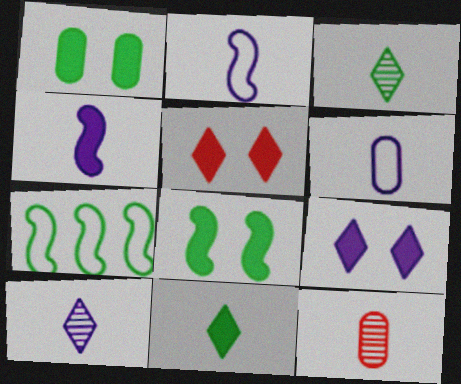[[1, 3, 7], 
[2, 11, 12], 
[4, 6, 10], 
[7, 9, 12]]